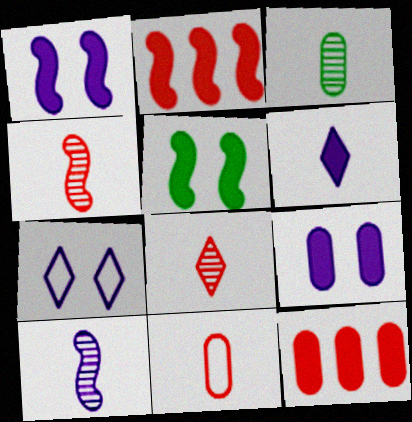[[2, 3, 7], 
[3, 8, 10], 
[5, 6, 12]]